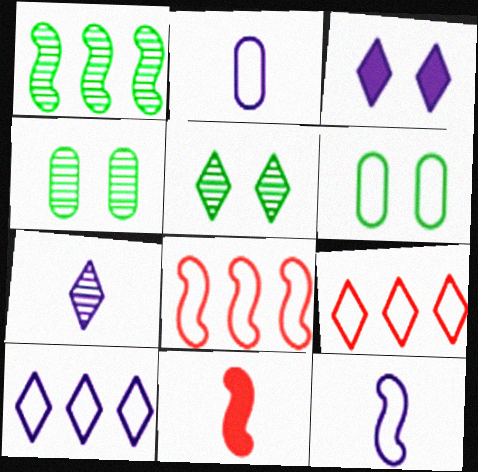[[3, 7, 10], 
[4, 10, 11], 
[6, 9, 12]]